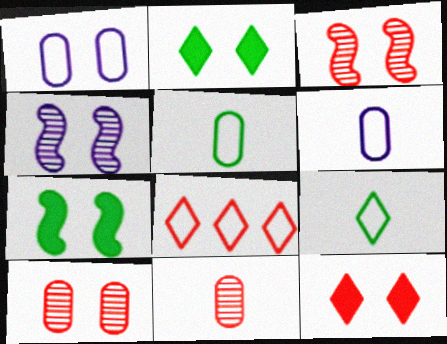[[1, 2, 3]]